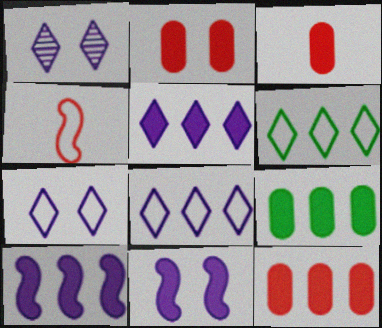[[1, 4, 9], 
[2, 3, 12]]